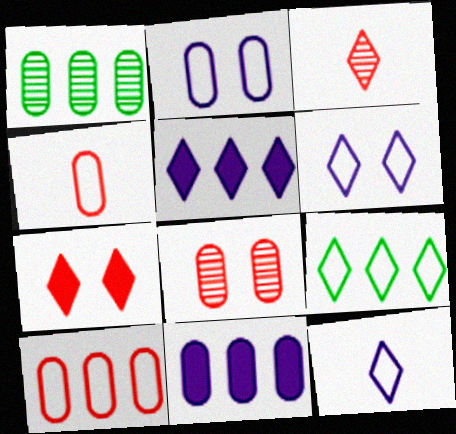[[1, 10, 11]]